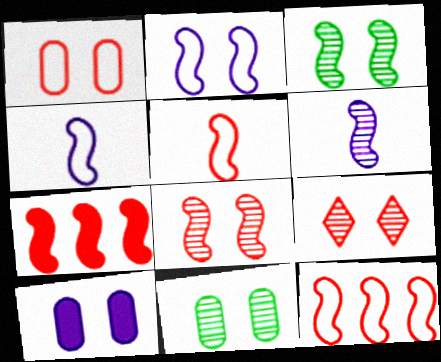[[1, 10, 11], 
[3, 4, 7], 
[5, 7, 8]]